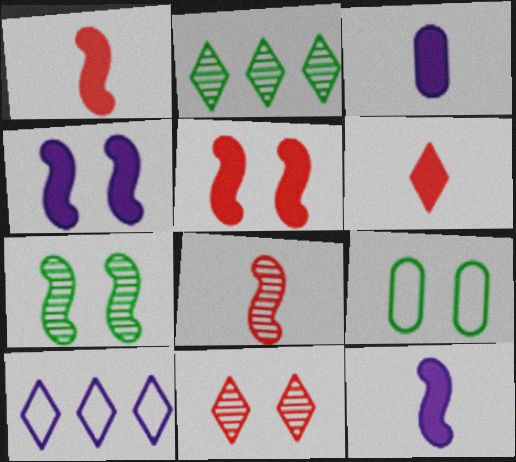[[4, 9, 11]]